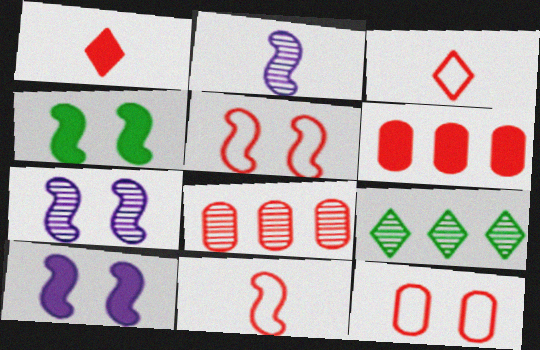[[1, 5, 8], 
[4, 5, 7]]